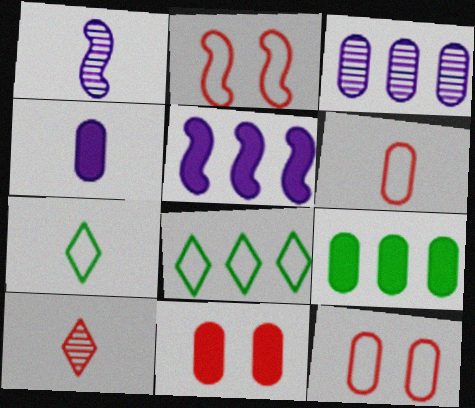[[1, 8, 11], 
[4, 9, 11]]